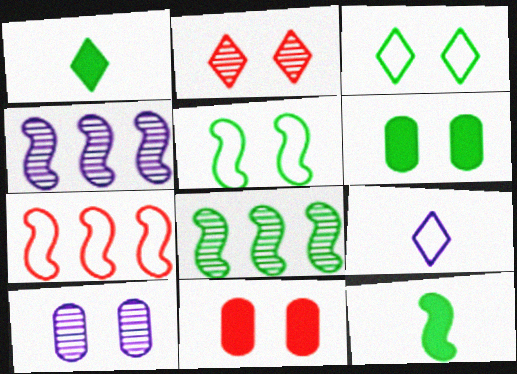[[1, 7, 10], 
[5, 8, 12], 
[8, 9, 11]]